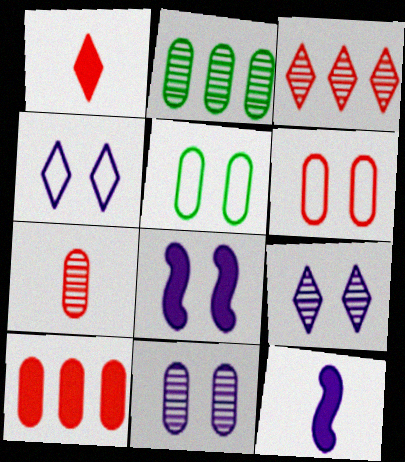[[2, 7, 11], 
[3, 5, 12], 
[4, 8, 11], 
[6, 7, 10]]